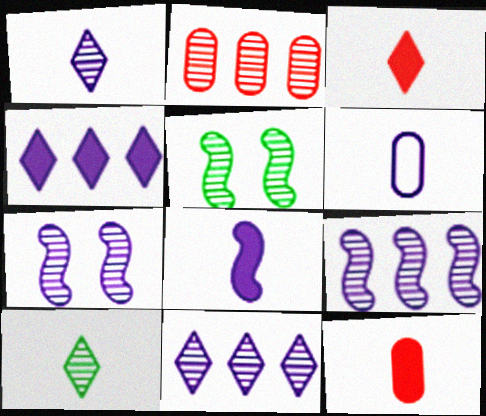[[1, 2, 5], 
[1, 6, 8], 
[2, 7, 10], 
[4, 6, 7]]